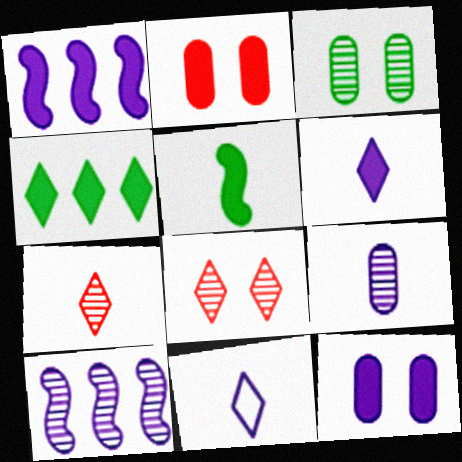[[1, 6, 12], 
[3, 7, 10], 
[4, 8, 11], 
[10, 11, 12]]